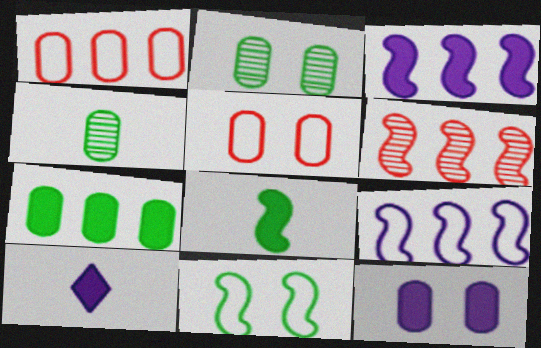[[1, 4, 12], 
[2, 5, 12], 
[3, 10, 12]]